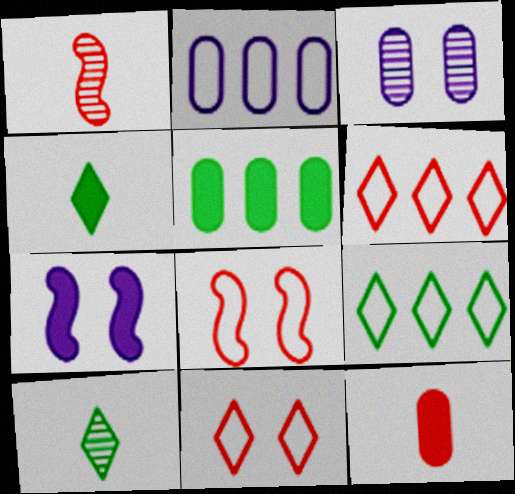[]